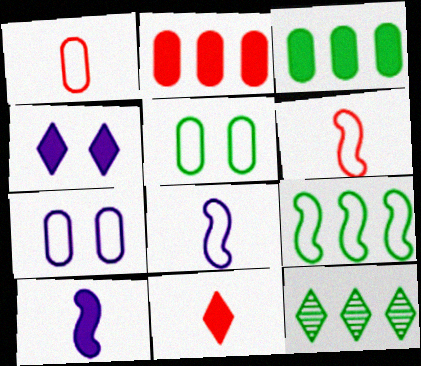[[3, 9, 12]]